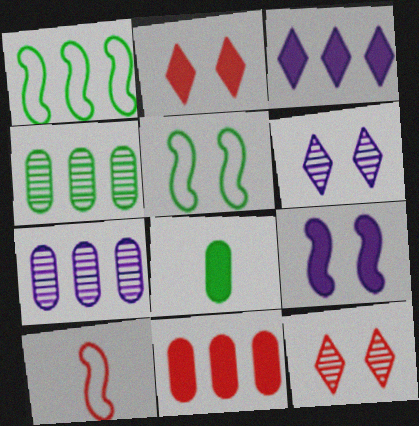[[10, 11, 12]]